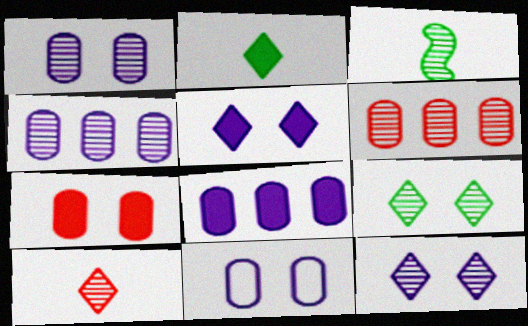[[3, 6, 12]]